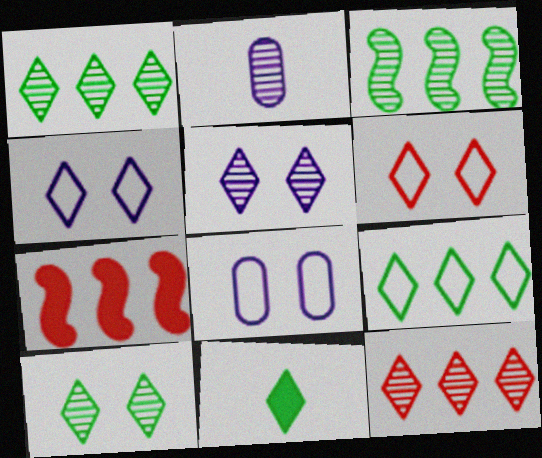[[4, 11, 12], 
[9, 10, 11]]